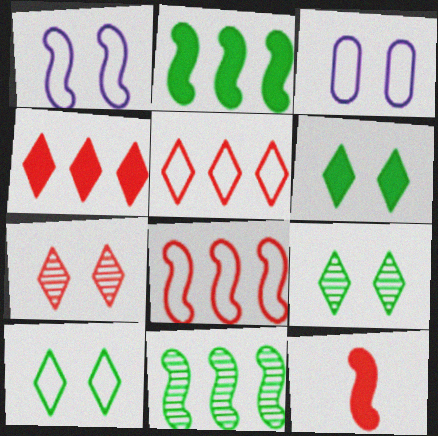[[1, 11, 12], 
[6, 9, 10]]